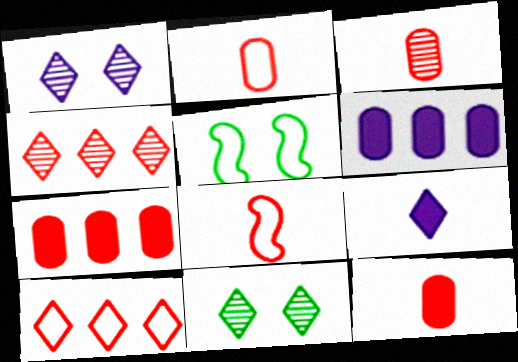[[2, 3, 12], 
[6, 8, 11], 
[9, 10, 11]]